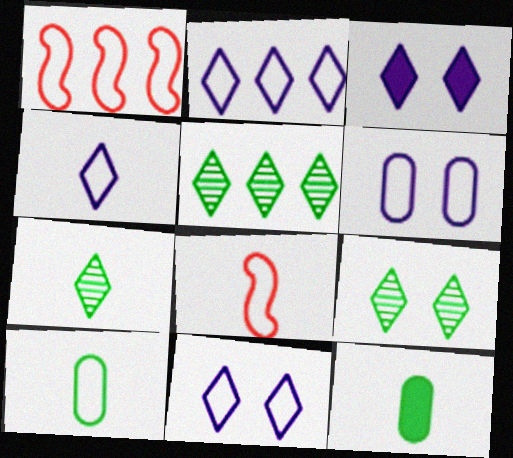[[1, 10, 11], 
[2, 4, 11], 
[4, 8, 10], 
[5, 7, 9]]